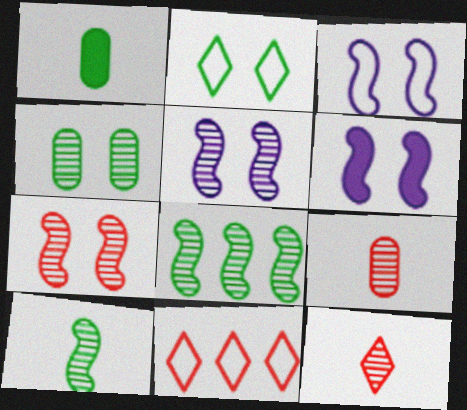[[1, 2, 8], 
[1, 5, 11], 
[3, 5, 6]]